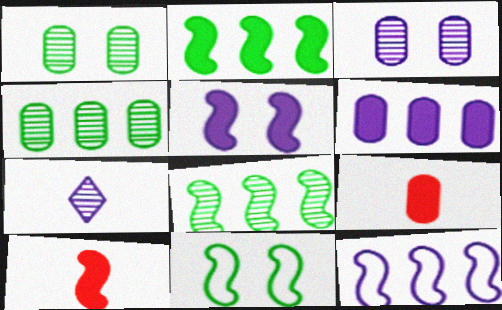[[2, 5, 10]]